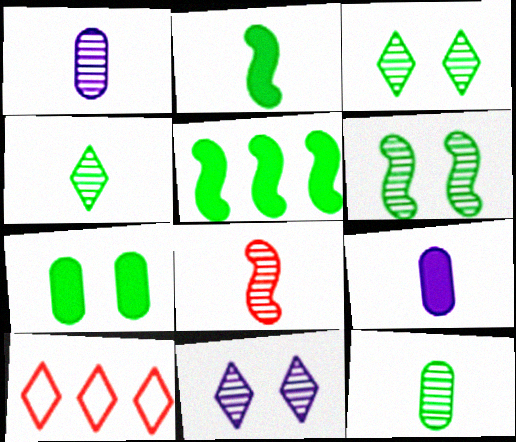[[1, 4, 8], 
[6, 9, 10]]